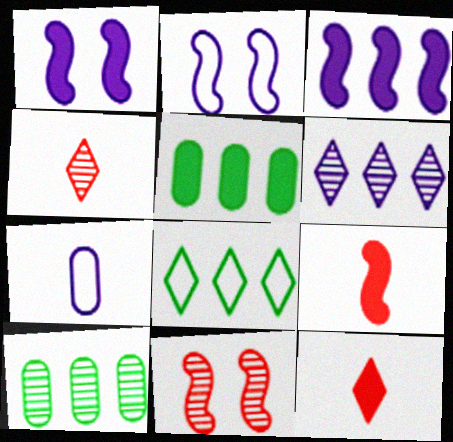[[1, 5, 12], 
[1, 6, 7], 
[2, 4, 5], 
[2, 10, 12]]